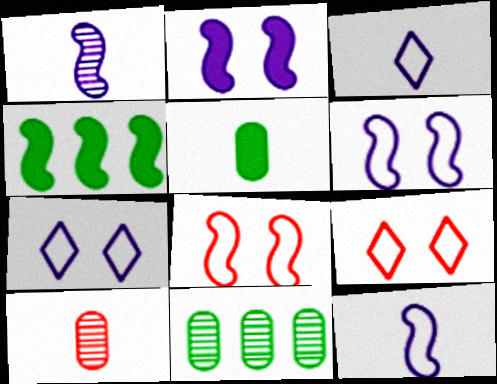[[1, 4, 8], 
[4, 7, 10]]